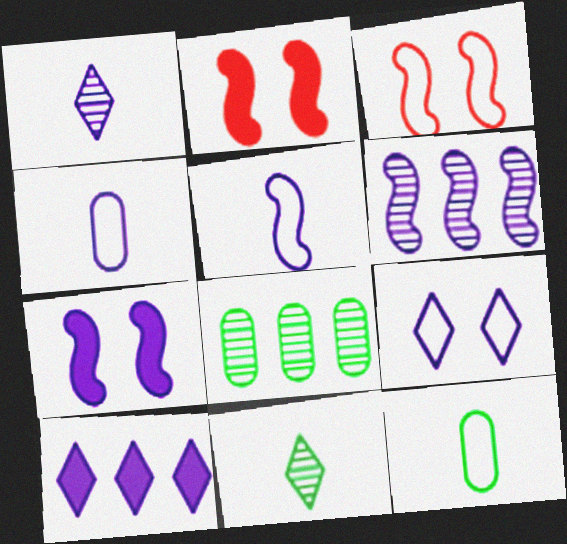[[1, 9, 10], 
[5, 6, 7]]